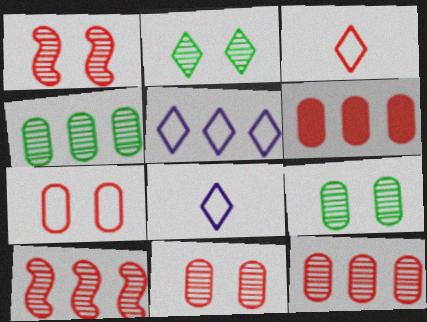[[1, 3, 6]]